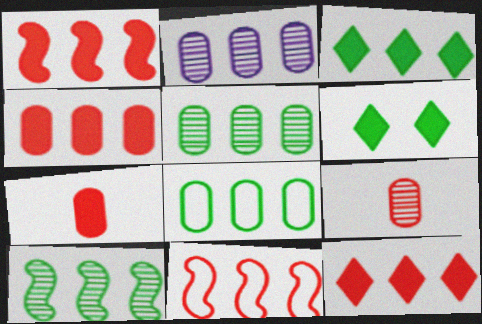[[1, 4, 12], 
[2, 3, 11], 
[2, 4, 8], 
[3, 8, 10]]